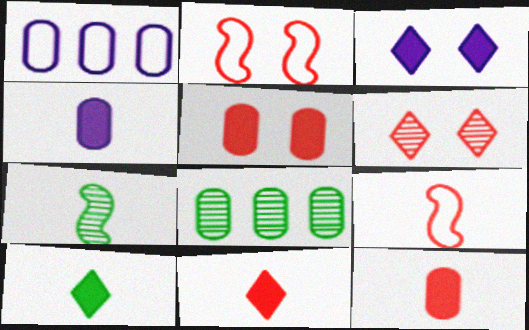[[2, 5, 6], 
[3, 8, 9]]